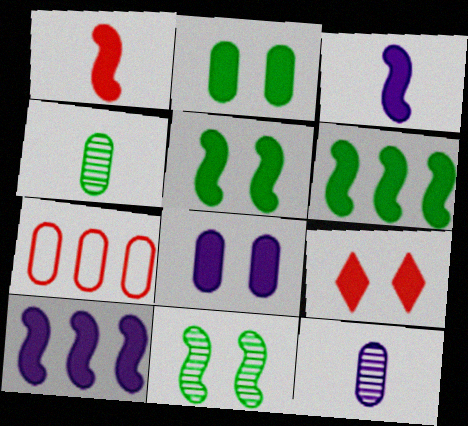[[1, 5, 10], 
[2, 7, 12], 
[4, 7, 8], 
[5, 8, 9]]